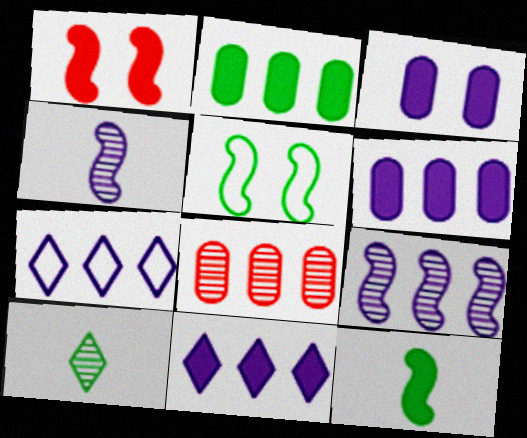[[2, 5, 10], 
[3, 4, 7], 
[6, 7, 9]]